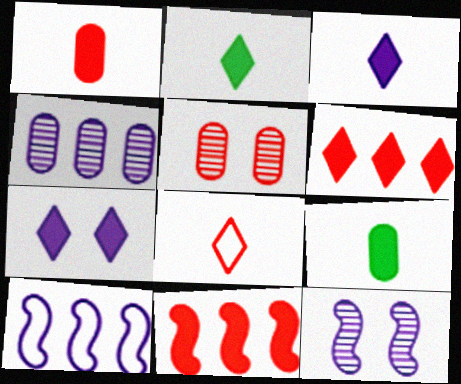[[2, 5, 10], 
[2, 6, 7], 
[5, 8, 11], 
[7, 9, 11]]